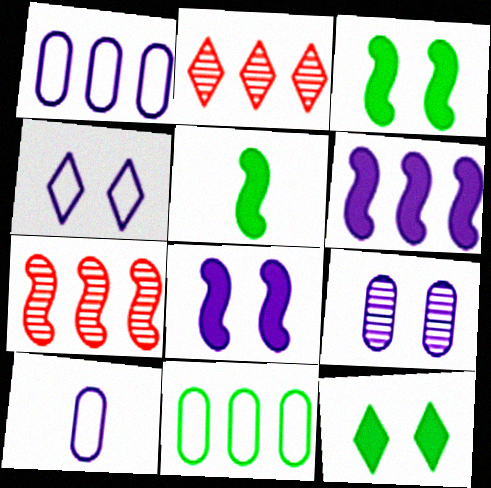[[2, 3, 10], 
[2, 6, 11], 
[4, 8, 9], 
[7, 10, 12]]